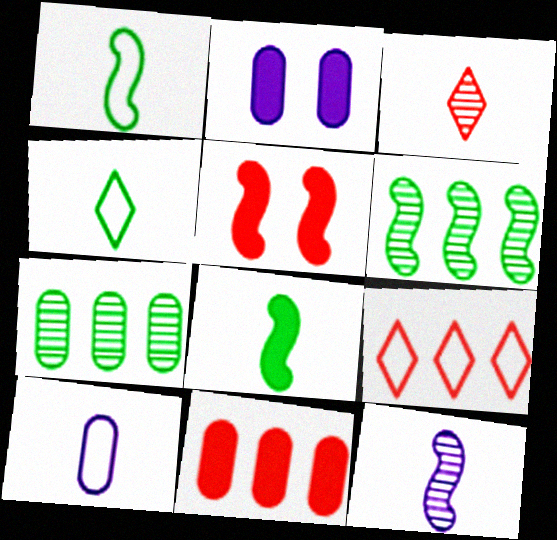[[3, 8, 10]]